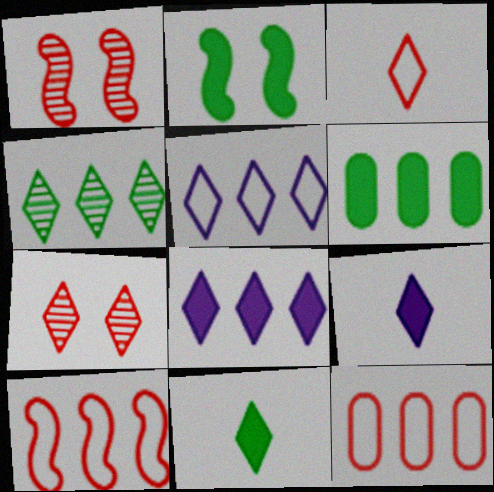[[2, 6, 11], 
[5, 7, 11]]